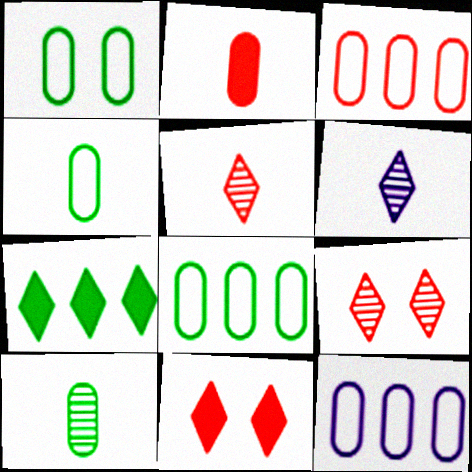[[1, 4, 8], 
[3, 8, 12]]